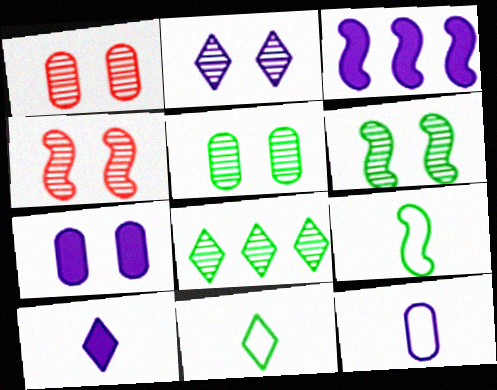[[1, 2, 6], 
[1, 3, 11], 
[2, 3, 12], 
[2, 4, 5], 
[3, 4, 9], 
[3, 7, 10]]